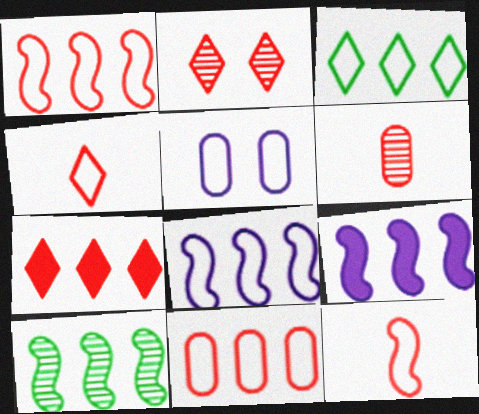[[1, 9, 10], 
[2, 4, 7], 
[3, 5, 12], 
[3, 8, 11]]